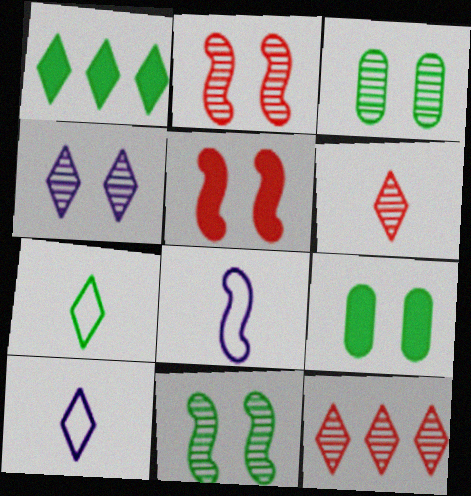[[2, 3, 4], 
[8, 9, 12]]